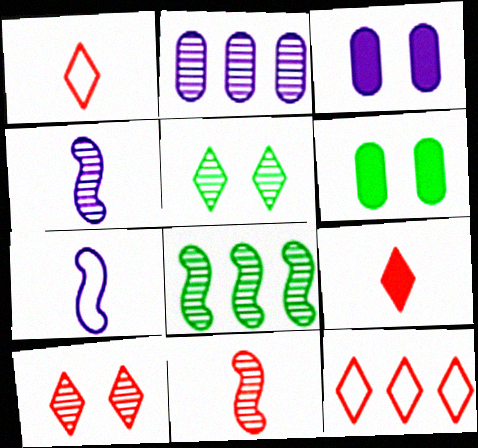[[1, 3, 8], 
[2, 5, 11], 
[4, 6, 12], 
[9, 10, 12]]